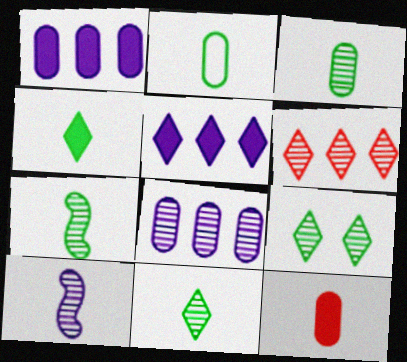[[2, 4, 7], 
[3, 7, 11]]